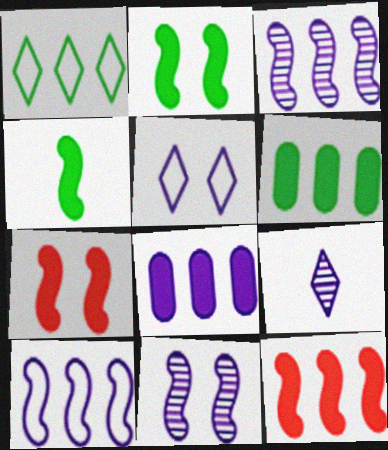[]